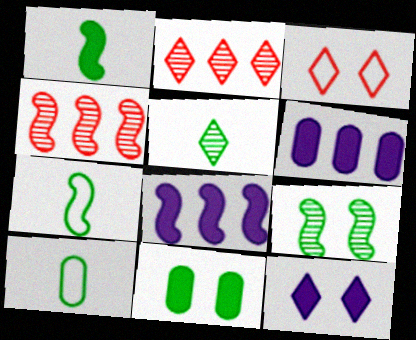[[1, 5, 10], 
[4, 10, 12]]